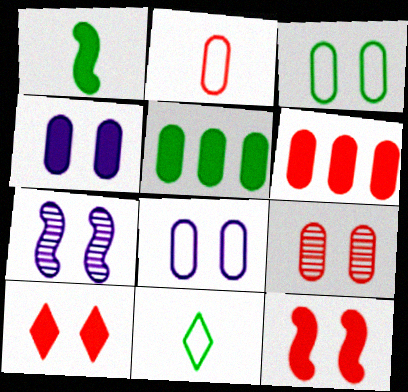[[2, 6, 9], 
[3, 4, 9], 
[3, 7, 10], 
[6, 7, 11]]